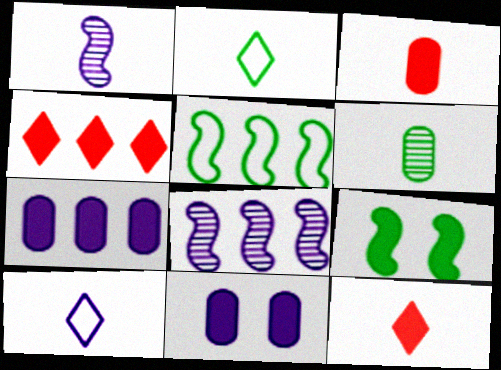[[1, 2, 3], 
[7, 9, 12], 
[8, 10, 11]]